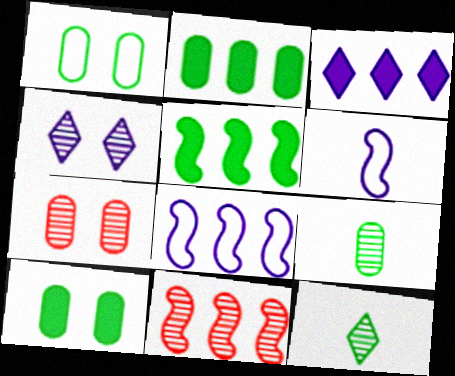[[1, 2, 9], 
[1, 5, 12], 
[4, 9, 11], 
[5, 8, 11]]